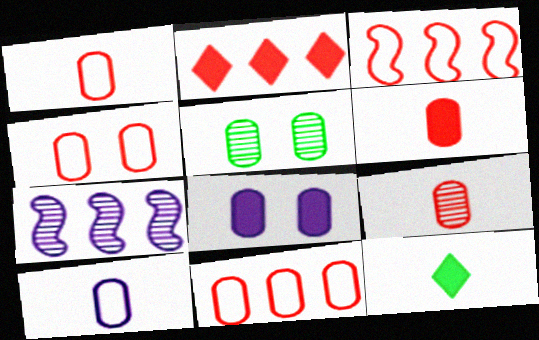[[1, 4, 11], 
[1, 6, 9], 
[4, 5, 8], 
[4, 7, 12]]